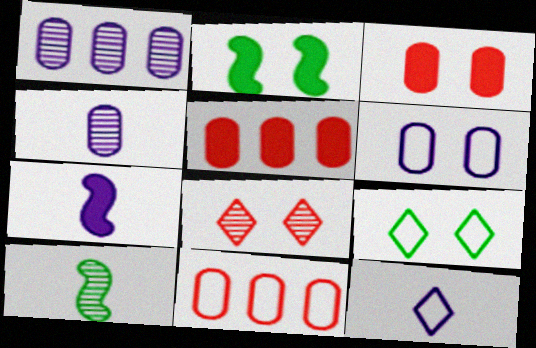[[1, 8, 10], 
[2, 6, 8], 
[4, 7, 12]]